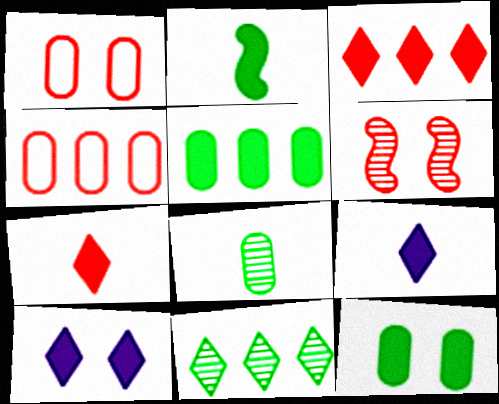[[4, 6, 7]]